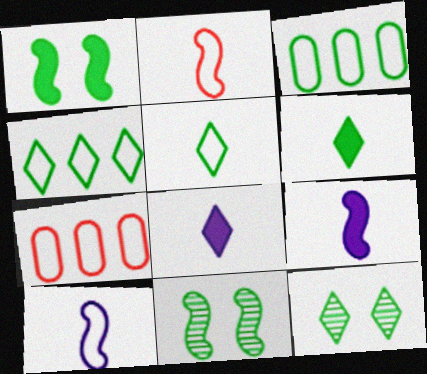[[3, 6, 11], 
[4, 6, 12], 
[7, 8, 11], 
[7, 9, 12]]